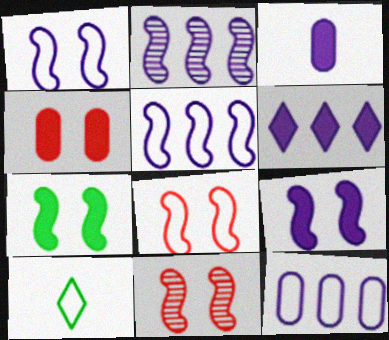[[1, 7, 11], 
[2, 4, 10], 
[2, 6, 12], 
[3, 6, 9], 
[8, 10, 12]]